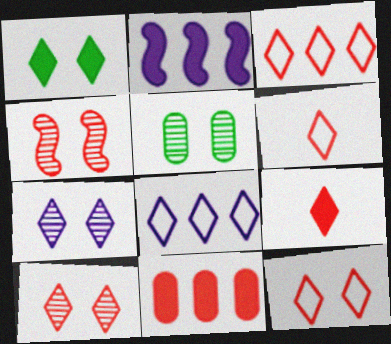[[1, 7, 12], 
[2, 5, 6], 
[3, 6, 12], 
[3, 9, 10], 
[4, 5, 7], 
[4, 6, 11]]